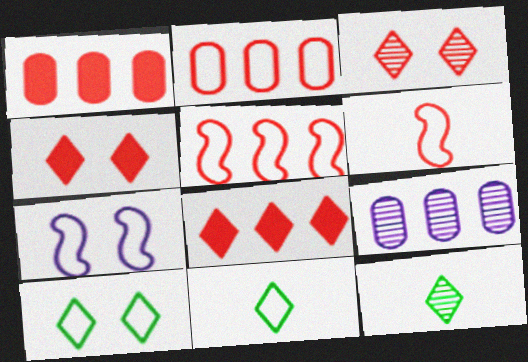[[1, 3, 6], 
[1, 7, 12], 
[2, 7, 11]]